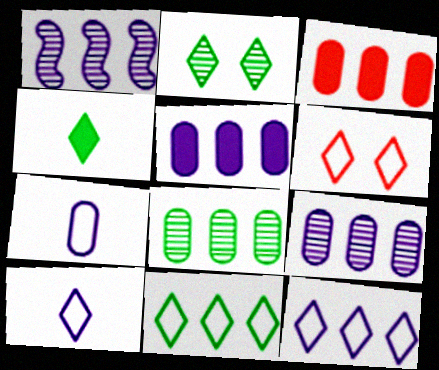[[1, 3, 11], 
[1, 5, 12], 
[2, 4, 11], 
[6, 10, 11]]